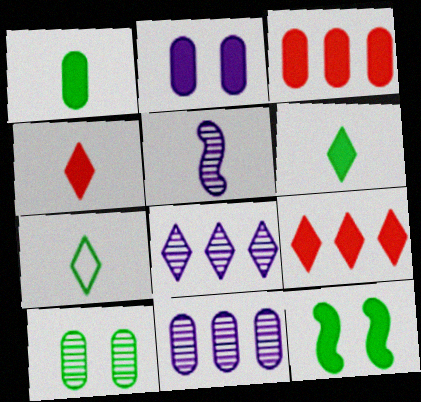[[1, 2, 3]]